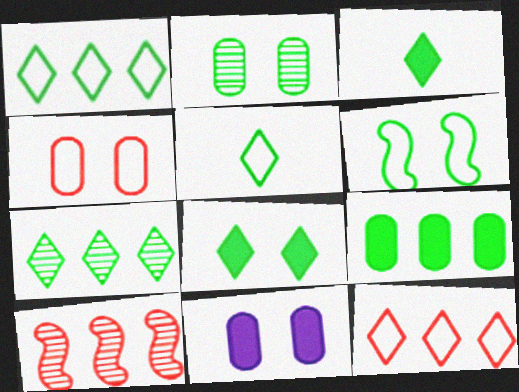[[2, 4, 11], 
[2, 6, 8], 
[5, 7, 8], 
[5, 10, 11]]